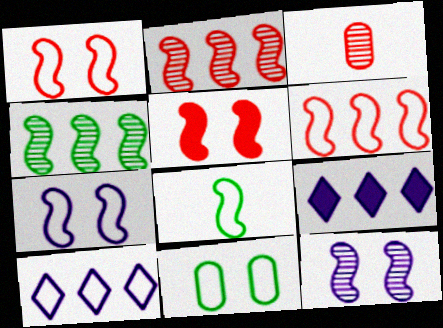[[6, 7, 8]]